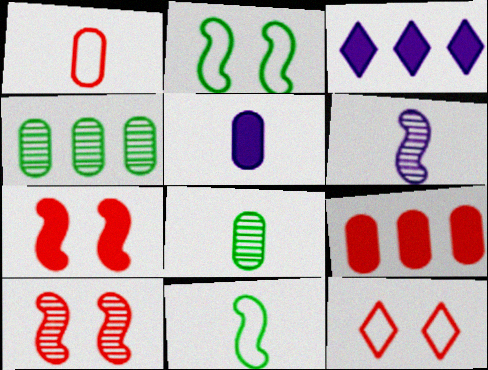[[1, 5, 8]]